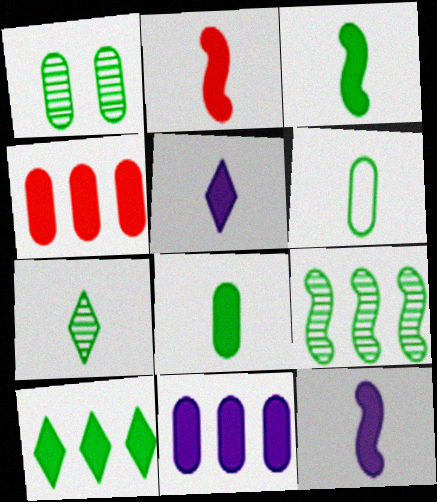[[1, 7, 9], 
[2, 3, 12], 
[2, 5, 8], 
[3, 6, 7]]